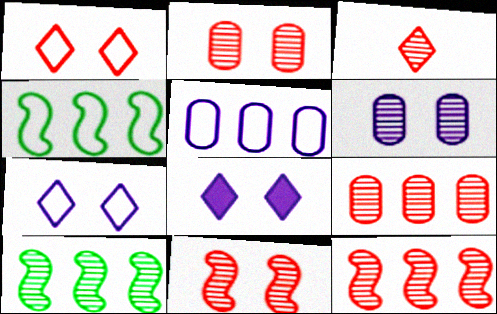[[2, 3, 12], 
[3, 6, 10], 
[3, 9, 11]]